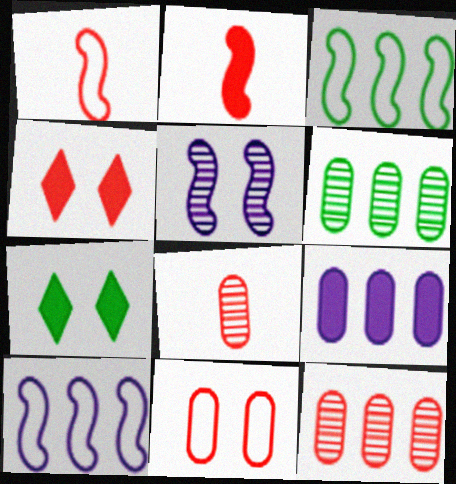[[1, 4, 12], 
[2, 3, 5], 
[2, 7, 9], 
[5, 7, 11], 
[7, 8, 10]]